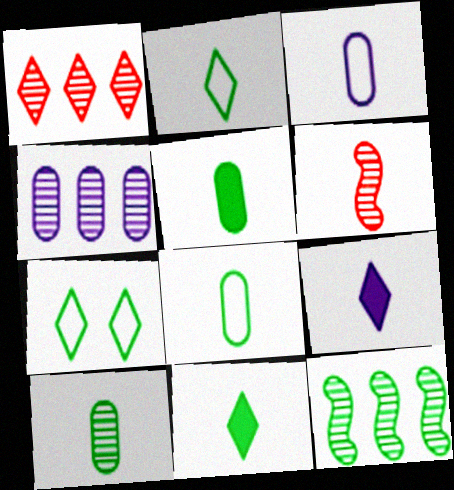[[1, 4, 12], 
[1, 7, 9], 
[3, 6, 11], 
[5, 7, 12], 
[5, 8, 10], 
[6, 8, 9]]